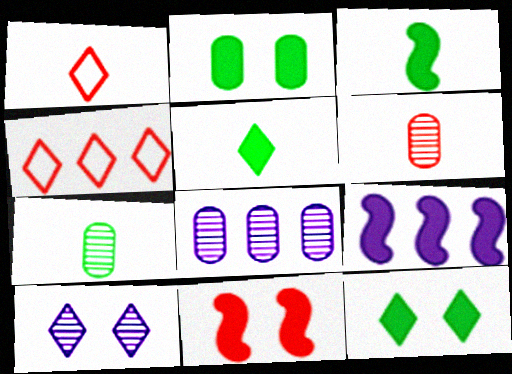[[3, 9, 11], 
[4, 5, 10], 
[4, 6, 11]]